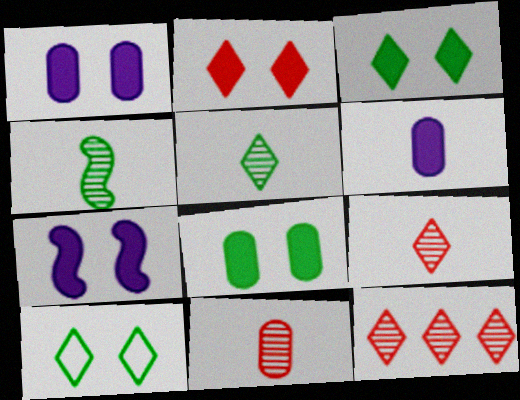[[2, 7, 8]]